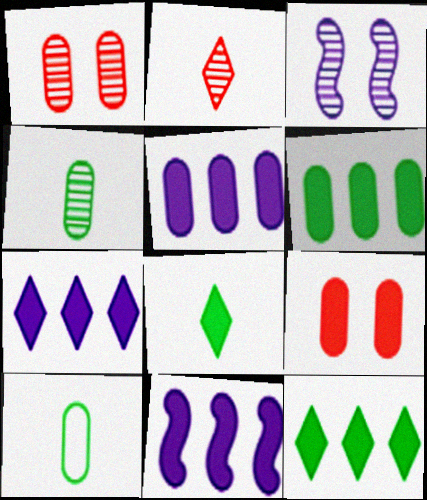[[1, 5, 10], 
[5, 7, 11], 
[8, 9, 11]]